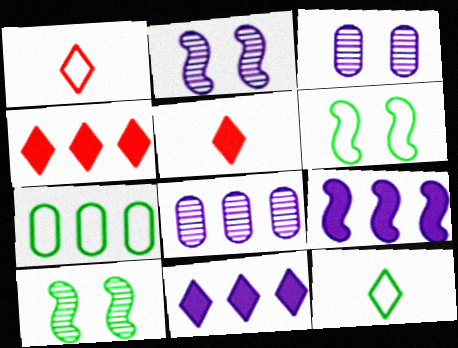[[2, 5, 7], 
[5, 6, 8], 
[6, 7, 12]]